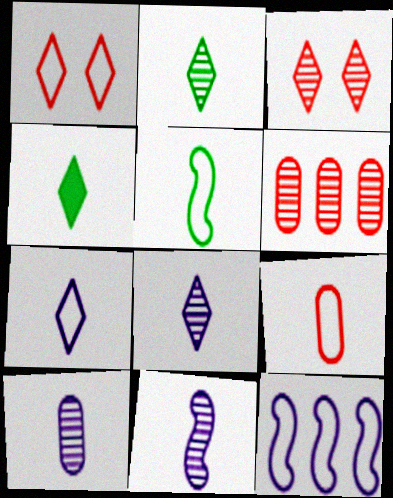[[4, 9, 11], 
[5, 7, 9], 
[8, 10, 11]]